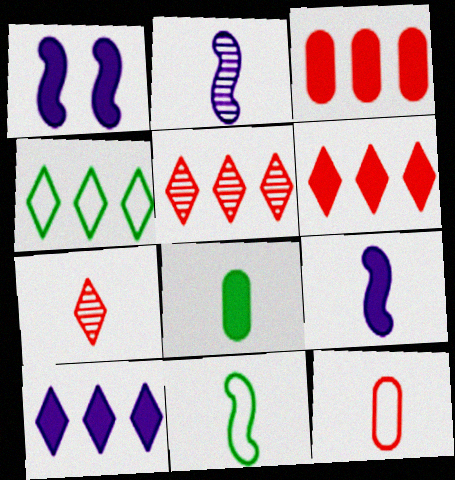[[1, 6, 8], 
[4, 5, 10]]